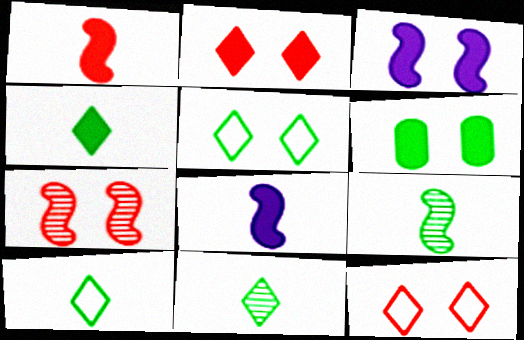[[2, 3, 6], 
[4, 10, 11]]